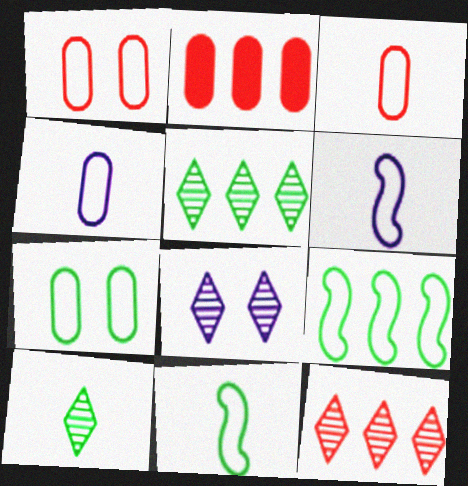[[2, 8, 11], 
[8, 10, 12]]